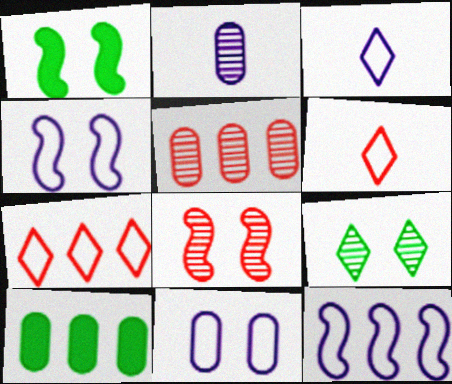[[1, 2, 7], 
[1, 3, 5], 
[1, 4, 8], 
[3, 8, 10], 
[3, 11, 12]]